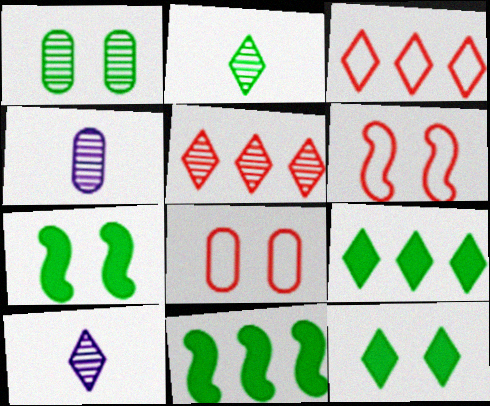[[3, 4, 7], 
[3, 10, 12], 
[4, 6, 9], 
[8, 10, 11]]